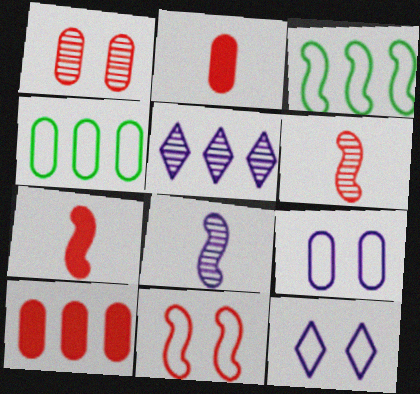[[3, 5, 10]]